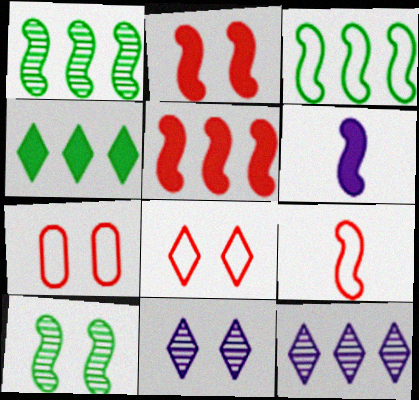[]